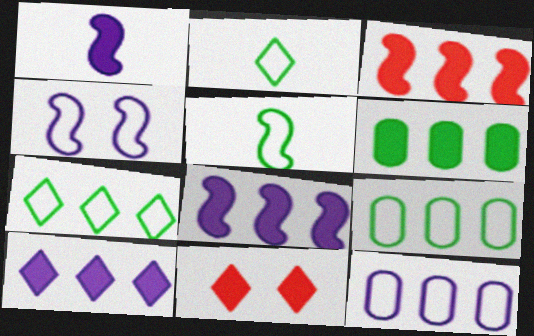[[1, 6, 11], 
[3, 6, 10]]